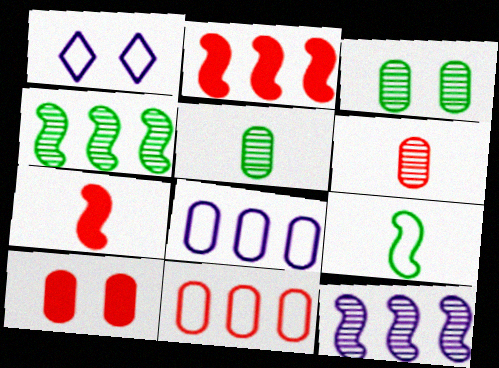[[1, 2, 5], 
[1, 9, 11], 
[5, 8, 10], 
[6, 10, 11]]